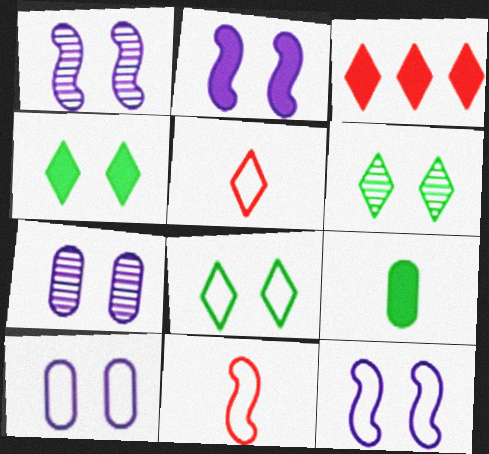[[1, 2, 12], 
[2, 3, 9], 
[4, 6, 8]]